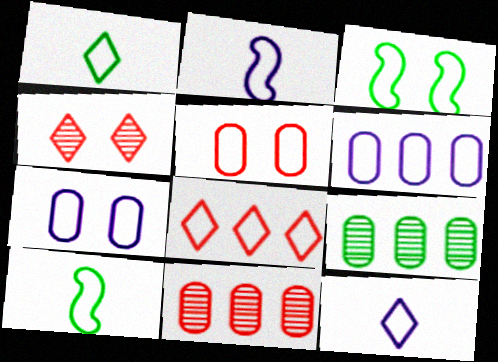[[7, 8, 10]]